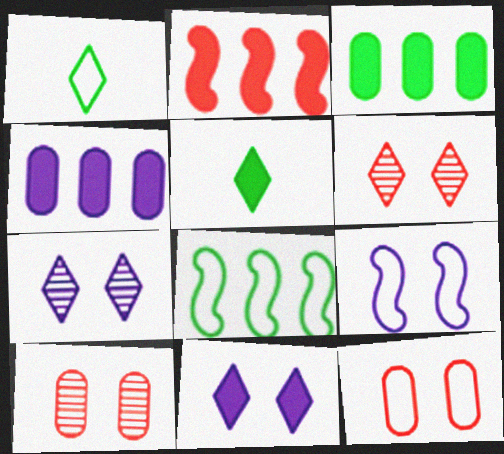[]